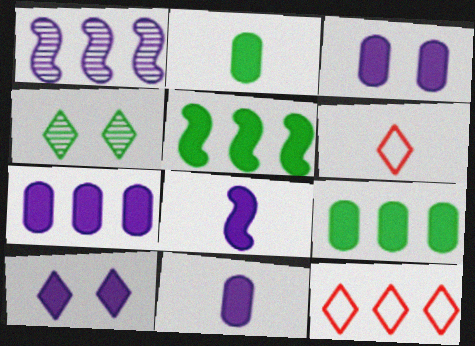[[1, 9, 12], 
[3, 7, 11], 
[7, 8, 10]]